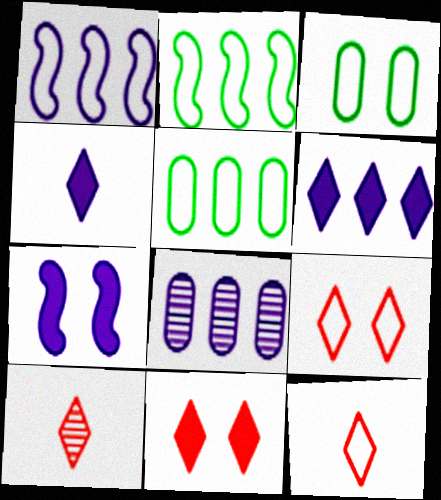[[1, 3, 12], 
[1, 6, 8], 
[5, 7, 10]]